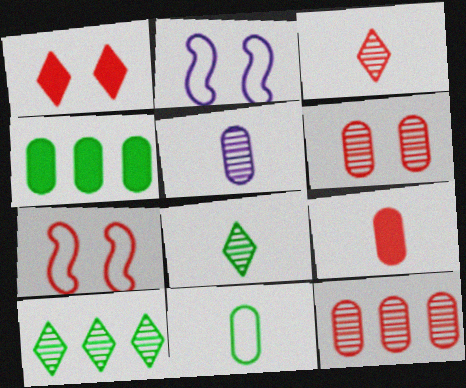[[1, 6, 7], 
[2, 3, 4], 
[2, 9, 10], 
[5, 9, 11]]